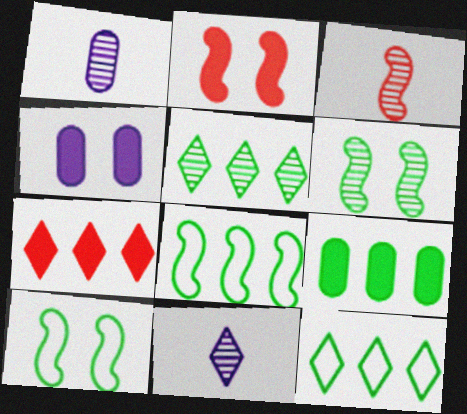[[1, 2, 12], 
[1, 7, 10], 
[3, 4, 12], 
[5, 8, 9]]